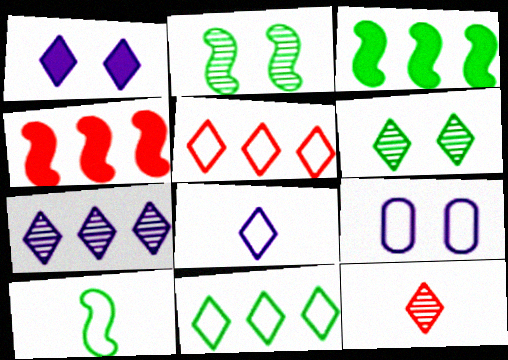[[1, 7, 8], 
[1, 11, 12], 
[2, 3, 10], 
[3, 9, 12], 
[5, 9, 10], 
[6, 7, 12]]